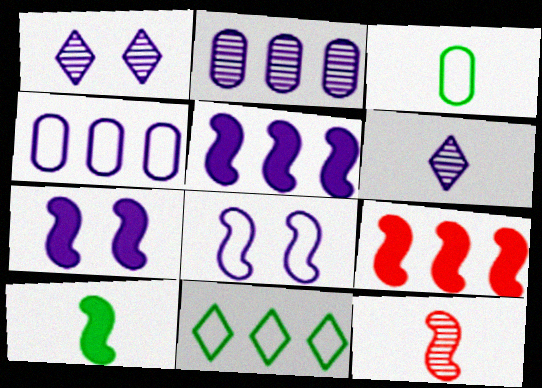[[1, 3, 9], 
[2, 9, 11], 
[4, 6, 7], 
[7, 9, 10]]